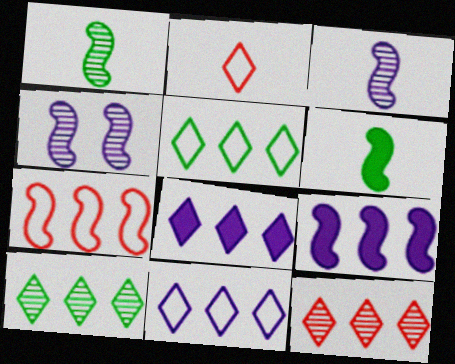[[4, 6, 7], 
[5, 8, 12]]